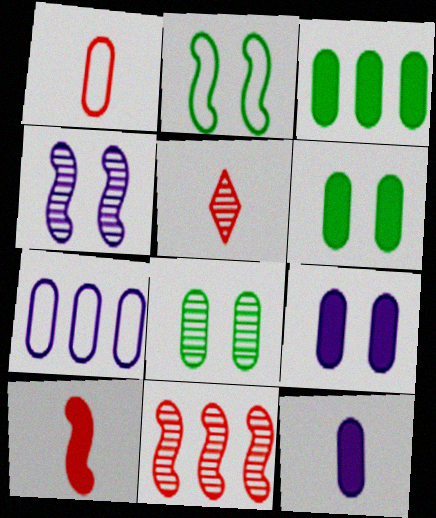[[1, 5, 10]]